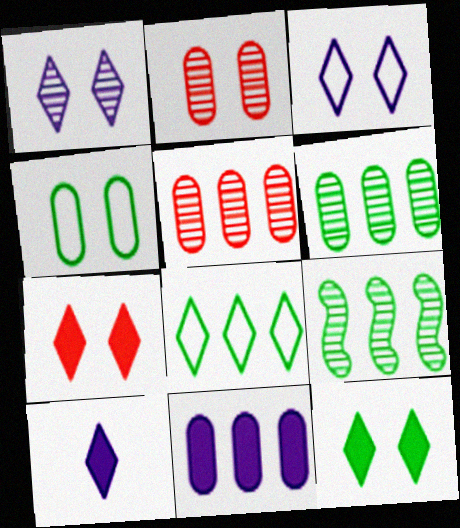[]